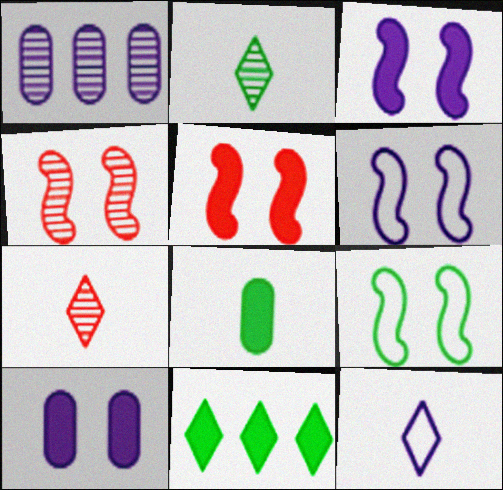[[1, 2, 4], 
[1, 3, 12], 
[3, 4, 9]]